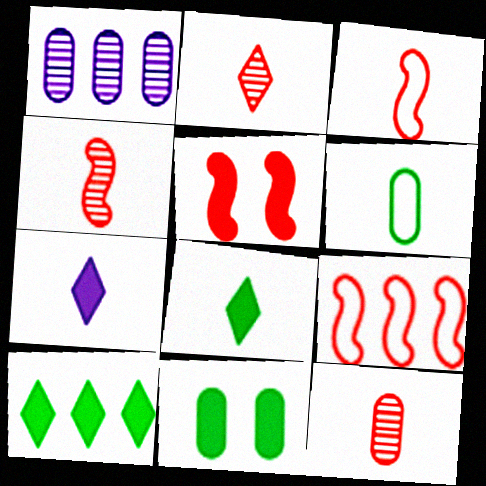[[1, 9, 10], 
[2, 4, 12], 
[4, 5, 9], 
[4, 6, 7]]